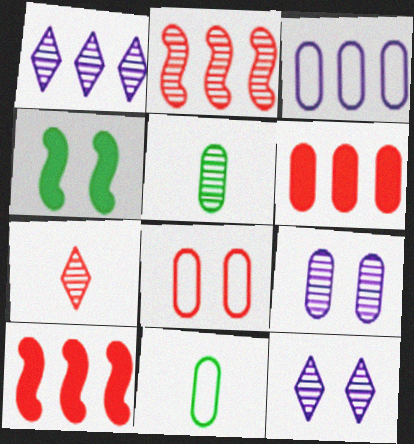[[2, 5, 12], 
[3, 4, 7], 
[3, 8, 11], 
[4, 8, 12], 
[6, 9, 11], 
[7, 8, 10], 
[10, 11, 12]]